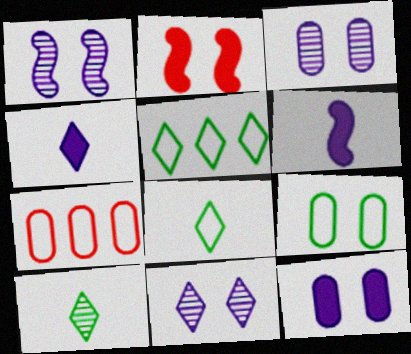[[1, 3, 11], 
[2, 9, 11]]